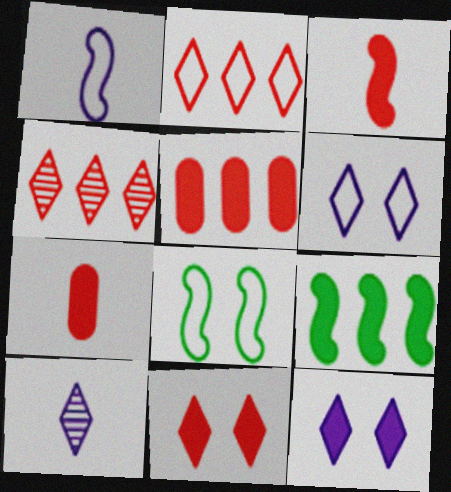[[3, 5, 11], 
[5, 8, 10], 
[7, 9, 12]]